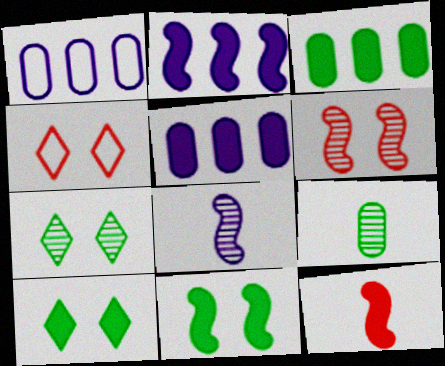[[1, 7, 12], 
[2, 4, 9], 
[2, 11, 12], 
[3, 4, 8], 
[5, 10, 12]]